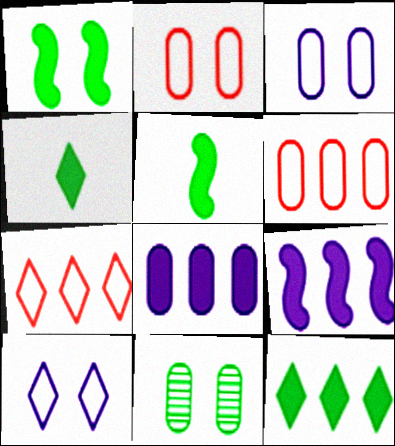[]